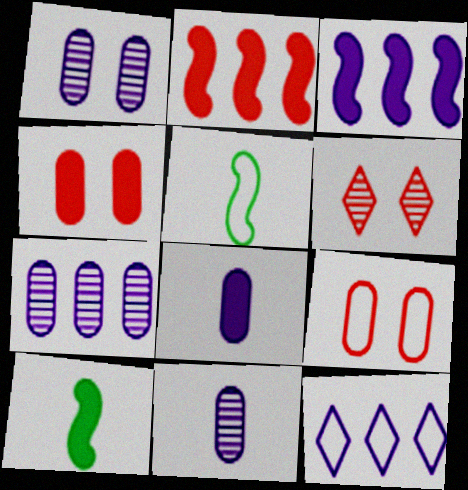[[1, 7, 11], 
[3, 7, 12], 
[5, 9, 12]]